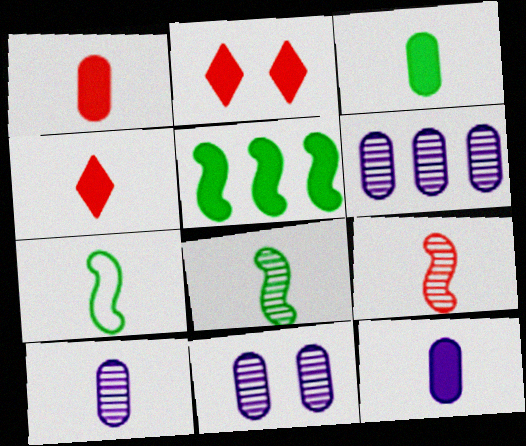[[1, 3, 12], 
[2, 5, 12], 
[2, 6, 7], 
[4, 7, 10], 
[6, 10, 11]]